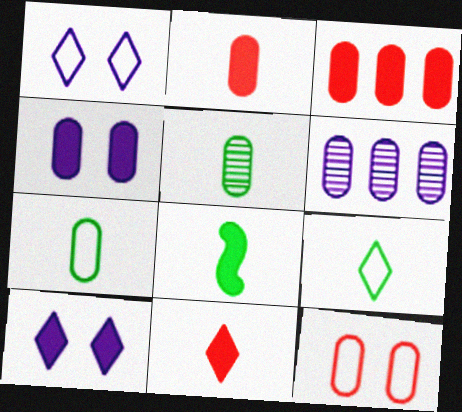[[3, 8, 10], 
[5, 8, 9]]